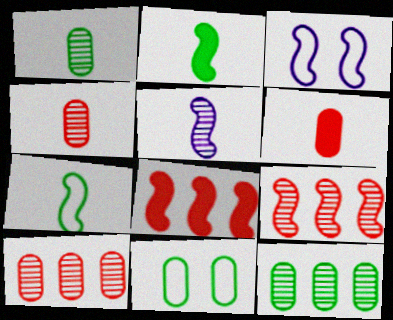[[2, 3, 9]]